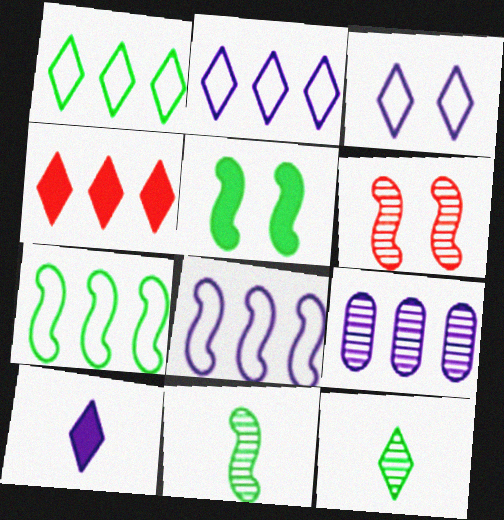[[3, 4, 12], 
[4, 7, 9], 
[5, 7, 11], 
[6, 9, 12]]